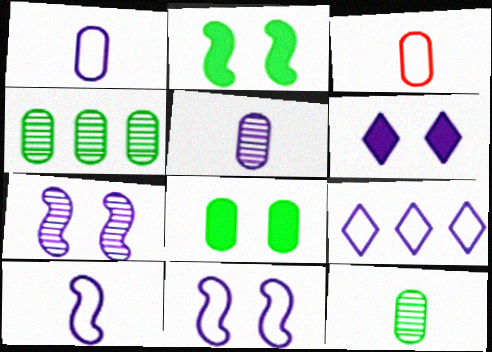[[1, 9, 11]]